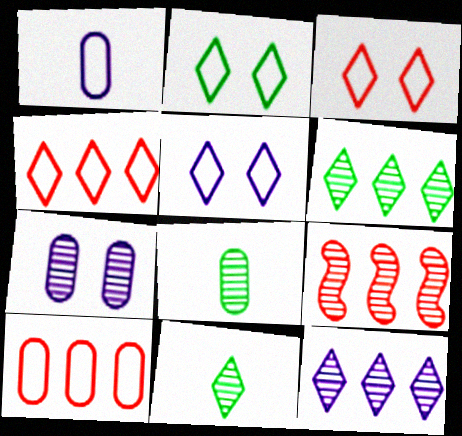[[2, 3, 5], 
[7, 9, 11]]